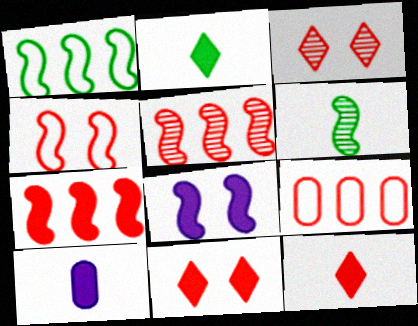[[1, 3, 10]]